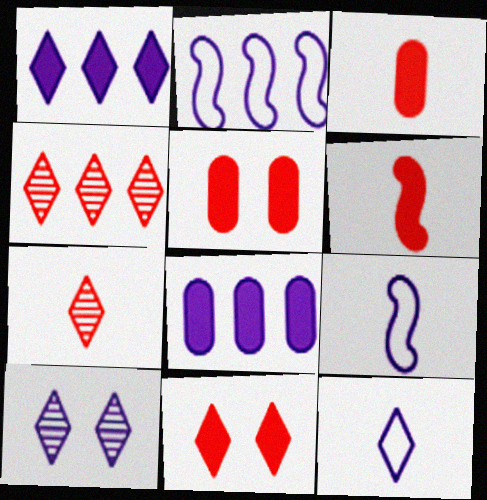[[1, 10, 12], 
[8, 9, 10]]